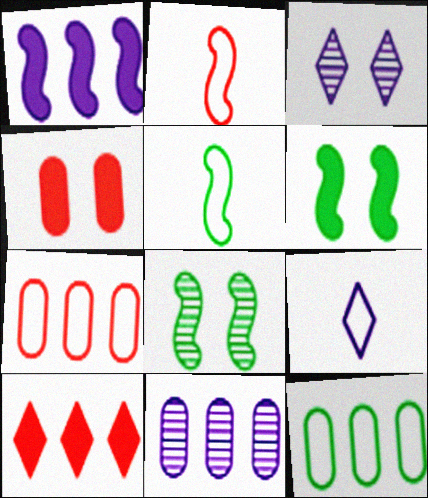[[1, 2, 8]]